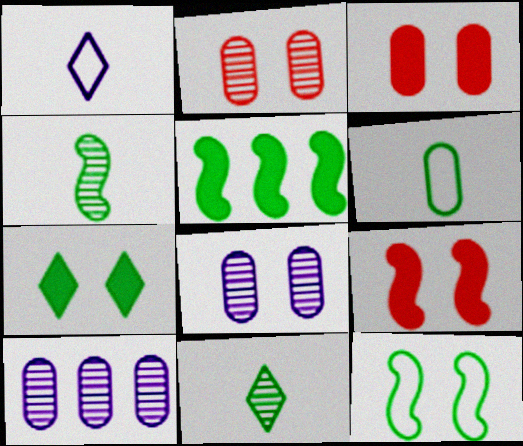[[1, 2, 5], 
[3, 6, 10], 
[4, 5, 12]]